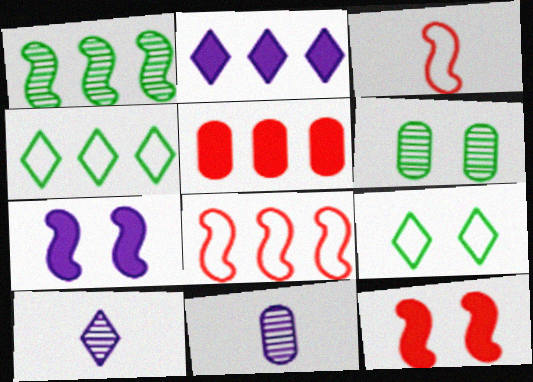[[1, 3, 7], 
[2, 3, 6], 
[4, 11, 12]]